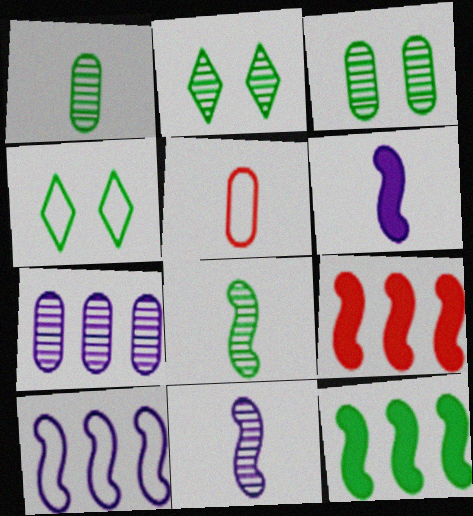[[1, 4, 12], 
[4, 5, 10]]